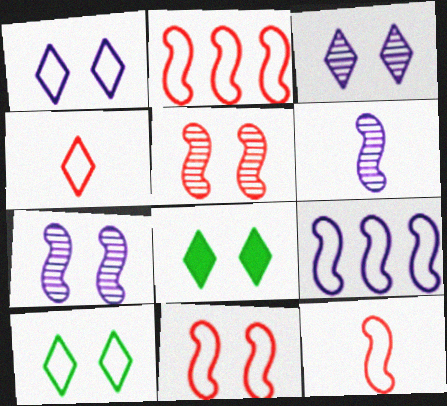[[2, 11, 12]]